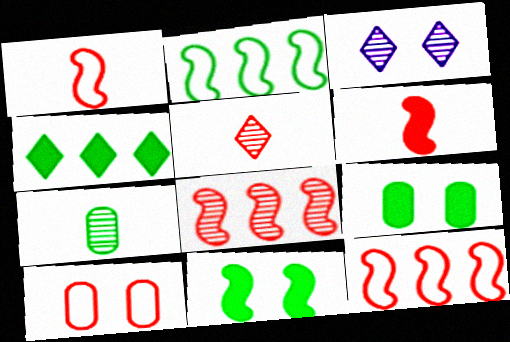[[3, 7, 8], 
[3, 10, 11]]